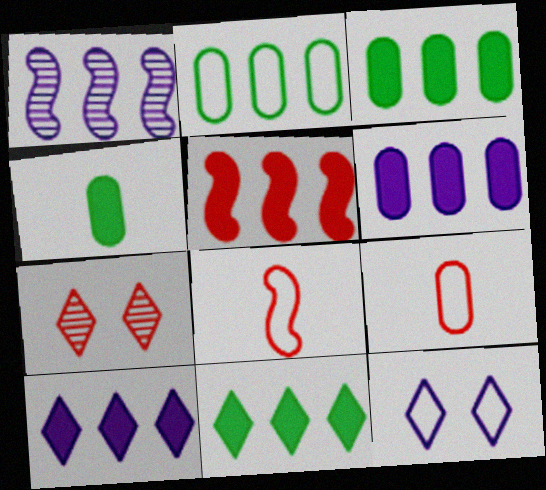[[2, 8, 12], 
[3, 5, 10], 
[5, 6, 11], 
[5, 7, 9]]